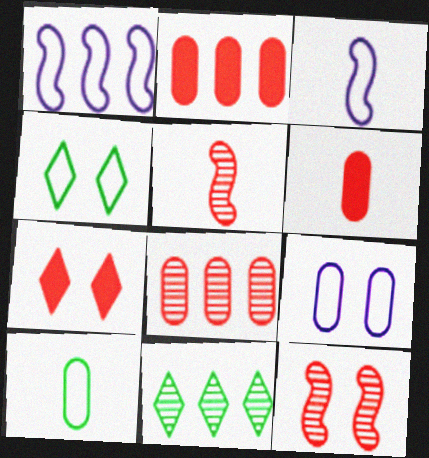[[1, 2, 11]]